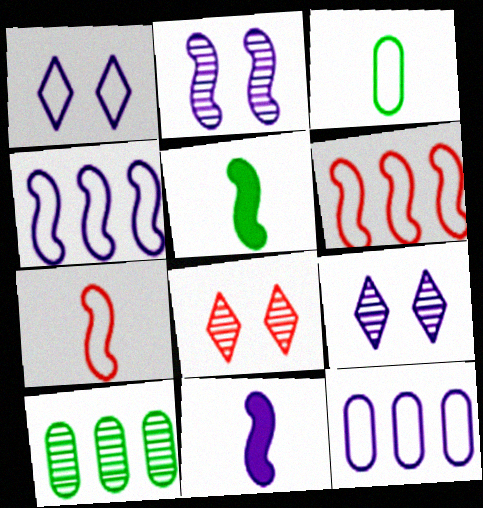[[1, 3, 6], 
[2, 4, 11], 
[2, 5, 6], 
[5, 8, 12], 
[9, 11, 12]]